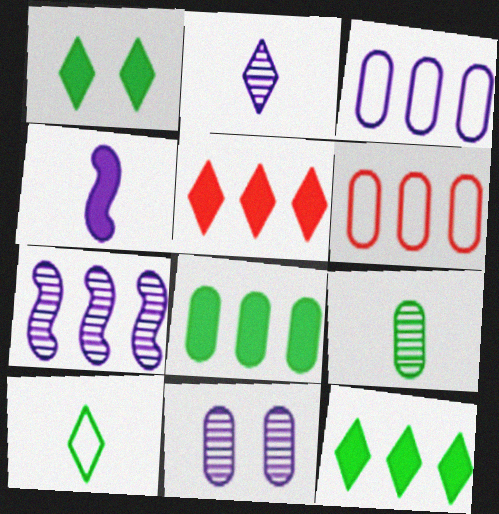[[2, 7, 11], 
[6, 7, 12]]